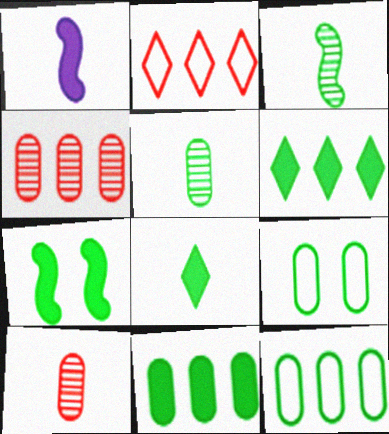[[3, 6, 9], 
[5, 9, 11], 
[7, 8, 11]]